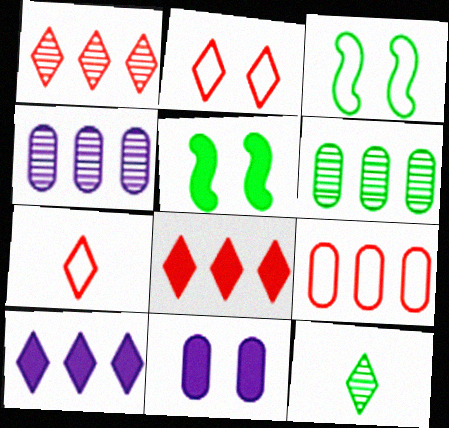[[2, 10, 12], 
[4, 5, 7]]